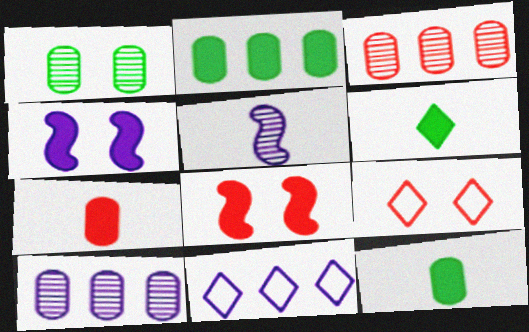[[1, 4, 9], 
[2, 5, 9]]